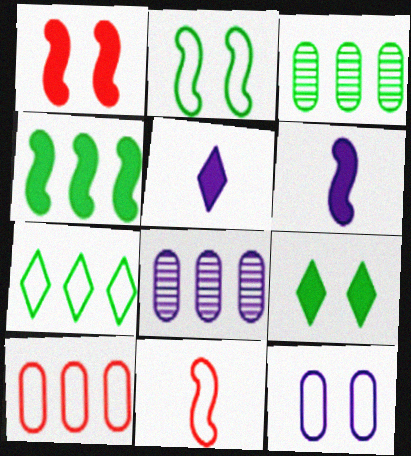[[1, 4, 6], 
[3, 4, 7], 
[7, 11, 12], 
[8, 9, 11]]